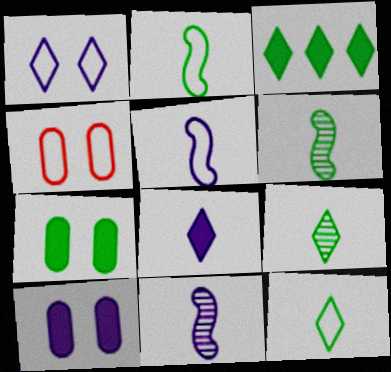[[3, 4, 11]]